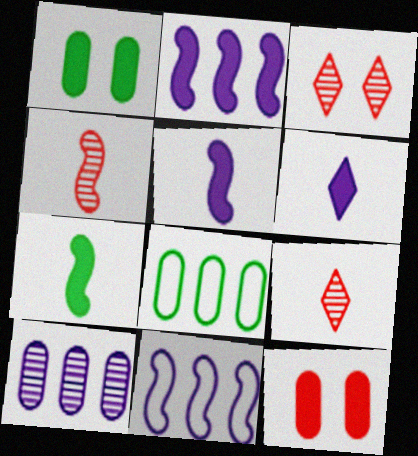[[1, 9, 11], 
[3, 5, 8]]